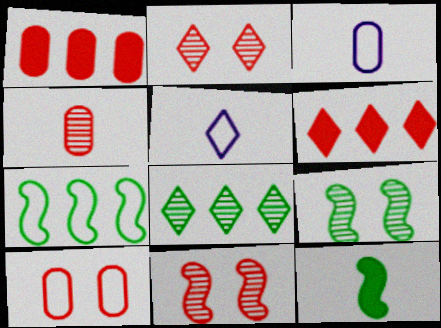[[1, 4, 10], 
[1, 5, 9], 
[3, 6, 9], 
[4, 5, 12], 
[5, 7, 10], 
[7, 9, 12]]